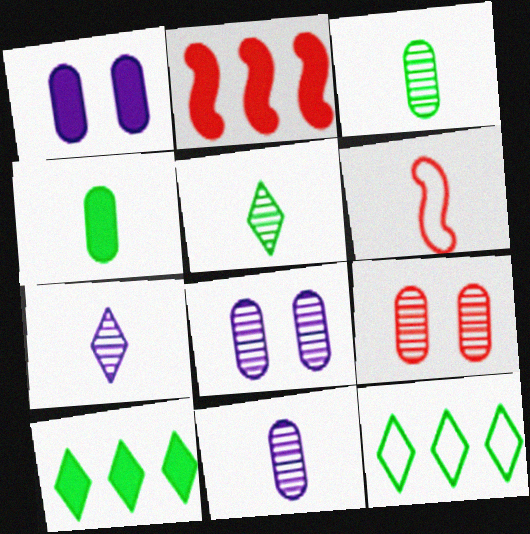[[4, 6, 7], 
[6, 8, 10]]